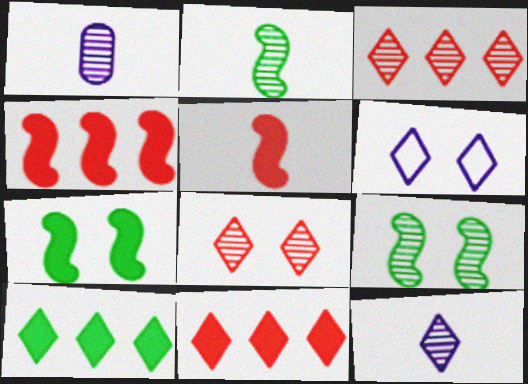[[1, 3, 9]]